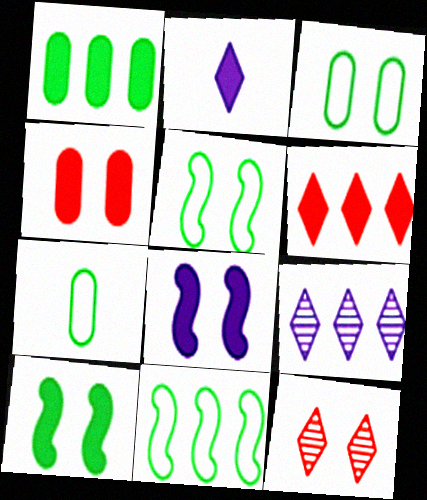[[3, 8, 12]]